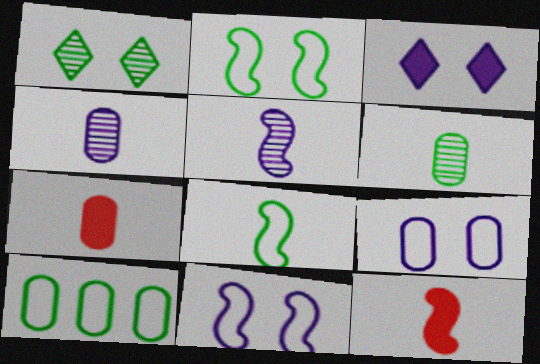[[5, 8, 12]]